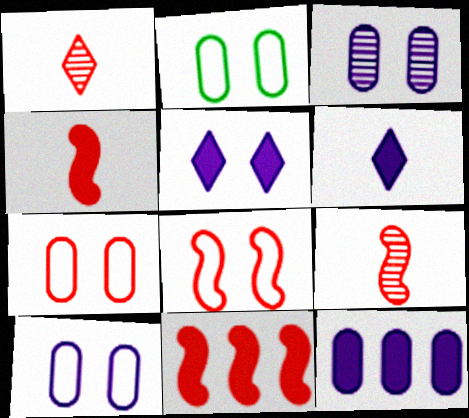[[1, 7, 11], 
[2, 7, 10], 
[8, 9, 11]]